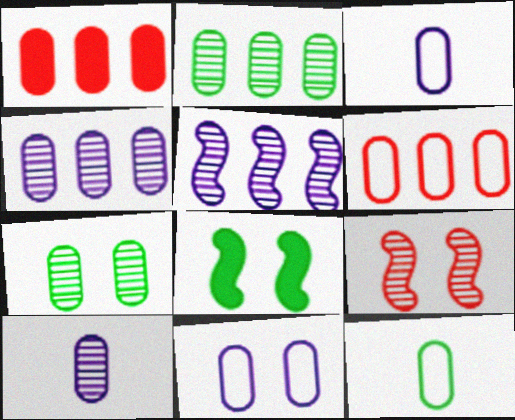[[1, 3, 7], 
[6, 11, 12]]